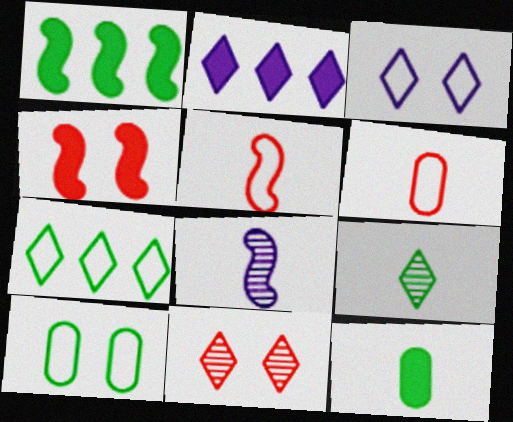[[1, 9, 10], 
[2, 4, 12]]